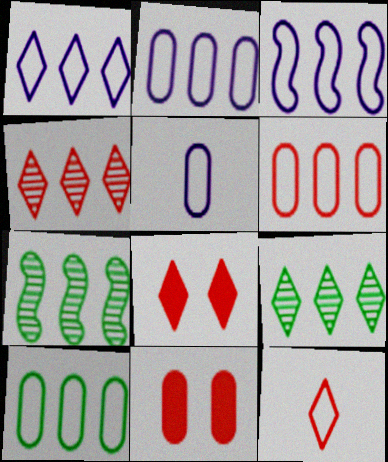[[1, 2, 3], 
[2, 6, 10], 
[4, 8, 12], 
[5, 7, 8]]